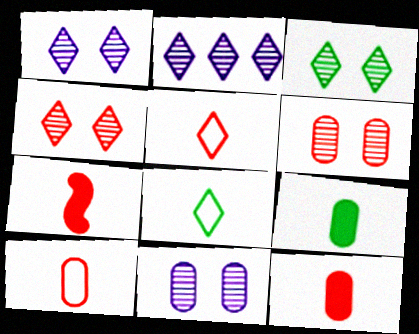[[1, 3, 4]]